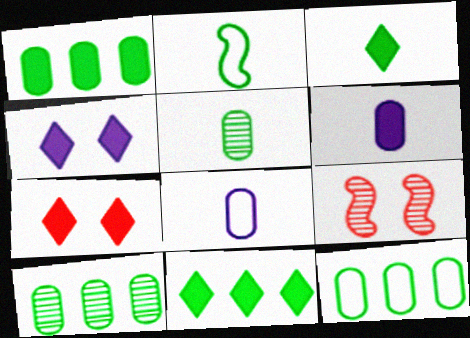[[1, 10, 12], 
[2, 3, 5], 
[8, 9, 11]]